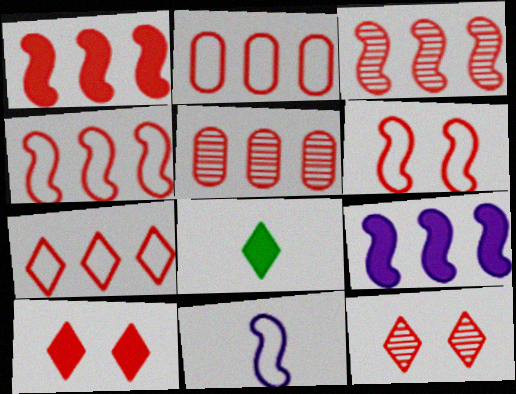[[1, 3, 4], 
[1, 5, 7], 
[2, 4, 7]]